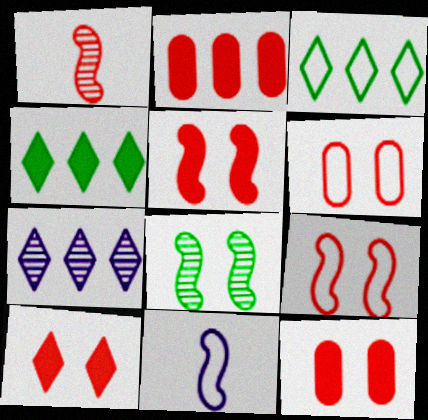[[3, 6, 11], 
[5, 10, 12]]